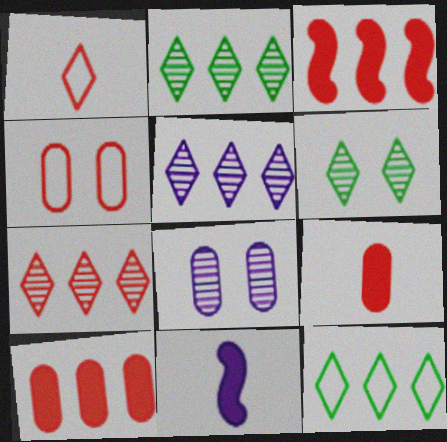[[2, 4, 11], 
[2, 5, 7]]